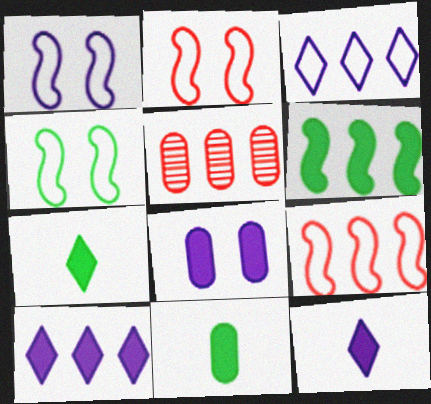[[1, 2, 4], 
[1, 5, 7], 
[3, 5, 6], 
[4, 5, 12]]